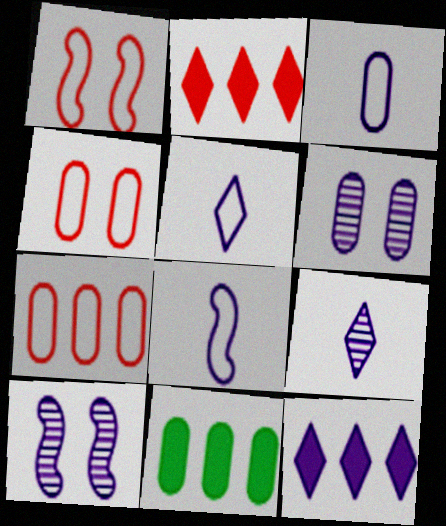[[1, 9, 11], 
[3, 5, 8], 
[3, 10, 12], 
[6, 8, 12]]